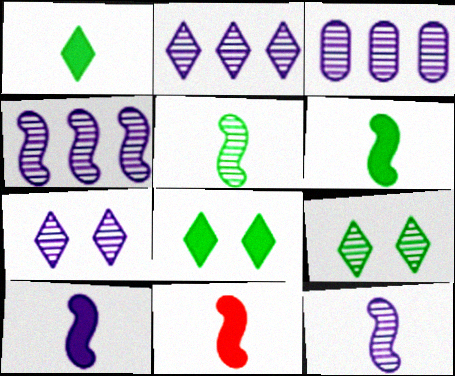[[2, 3, 4], 
[3, 7, 12], 
[6, 10, 11]]